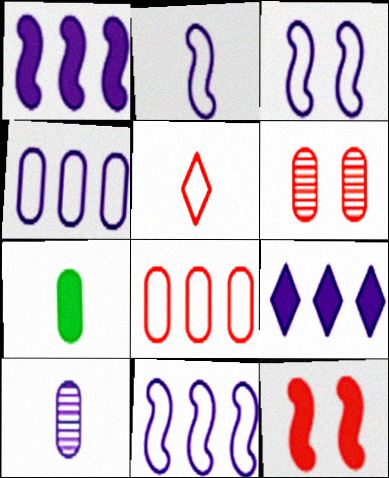[[2, 3, 11], 
[3, 9, 10], 
[4, 6, 7], 
[7, 9, 12]]